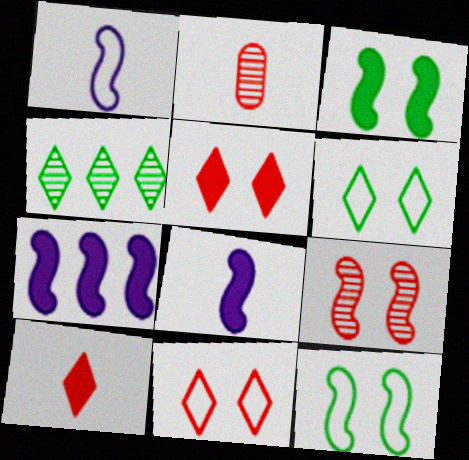[[2, 6, 7]]